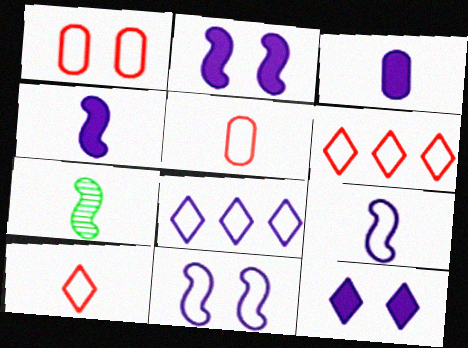[[3, 7, 10]]